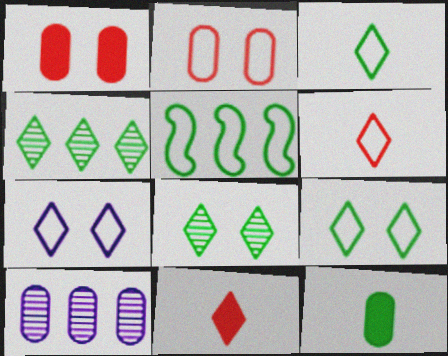[[2, 10, 12], 
[4, 7, 11], 
[5, 8, 12]]